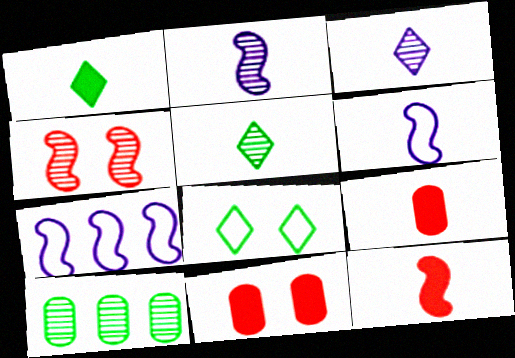[[3, 4, 10], 
[5, 6, 9], 
[5, 7, 11]]